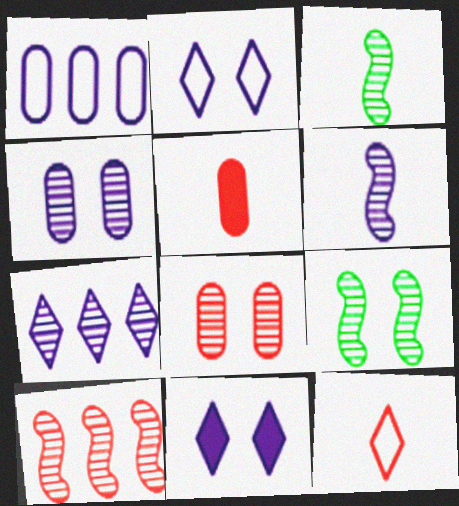[[1, 6, 11], 
[3, 7, 8], 
[4, 6, 7], 
[6, 9, 10]]